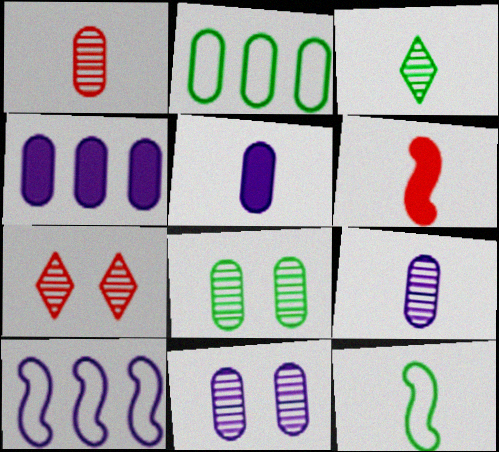[[4, 7, 12]]